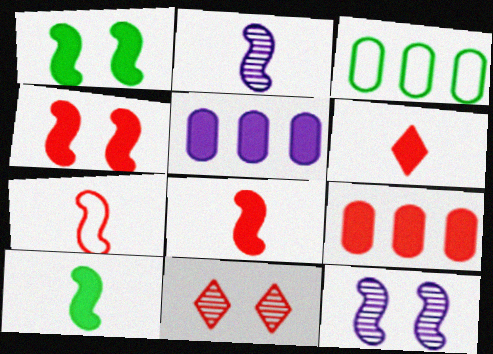[[1, 5, 6], 
[2, 7, 10], 
[3, 6, 12], 
[4, 6, 9], 
[7, 9, 11]]